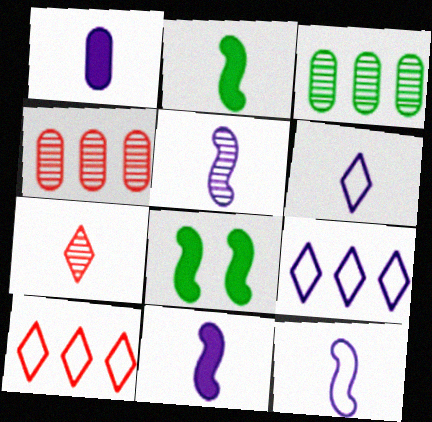[[1, 5, 6], 
[4, 6, 8], 
[5, 11, 12]]